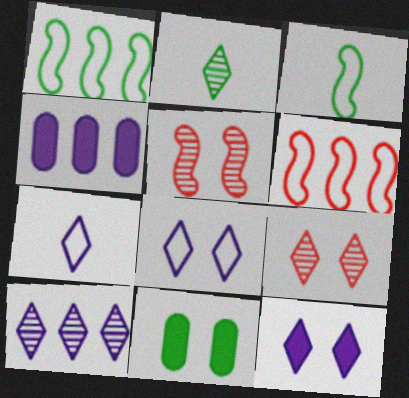[[1, 2, 11], 
[2, 9, 10], 
[3, 4, 9], 
[5, 8, 11], 
[7, 10, 12]]